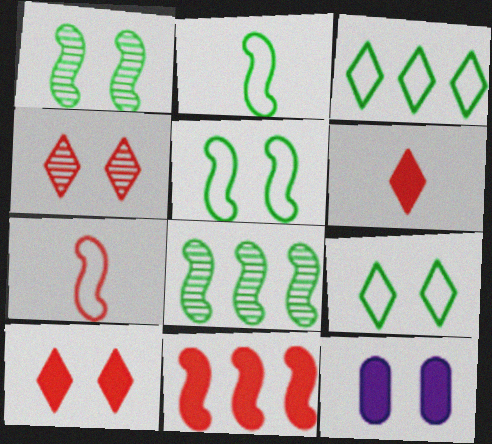[[4, 5, 12]]